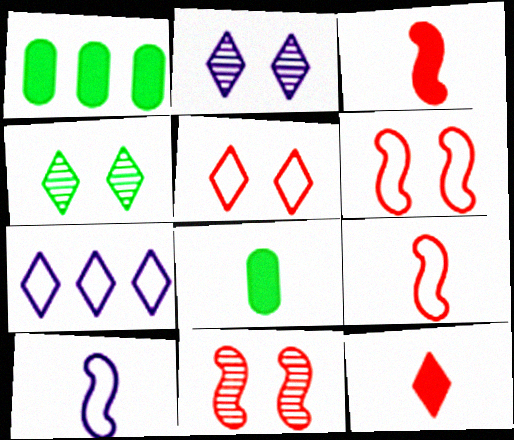[[1, 2, 9], 
[4, 7, 12], 
[7, 8, 11]]